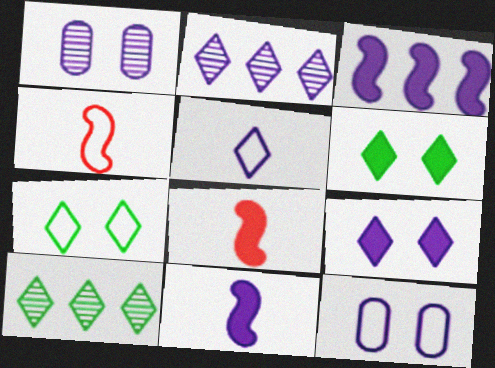[[1, 3, 5], 
[2, 5, 9], 
[2, 11, 12], 
[8, 10, 12]]